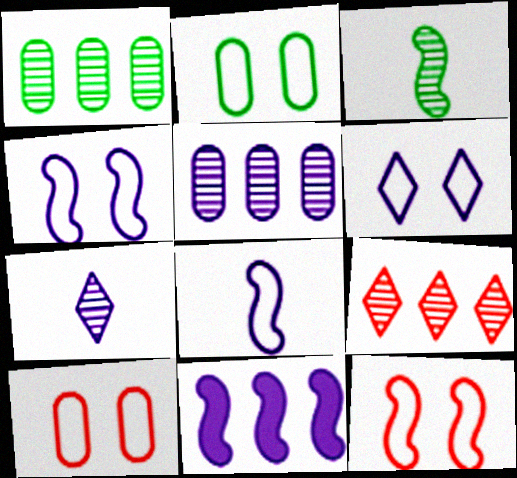[[2, 6, 12], 
[3, 11, 12]]